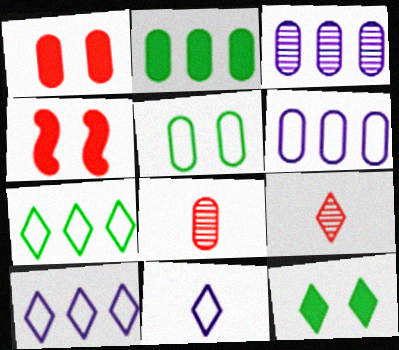[[9, 10, 12]]